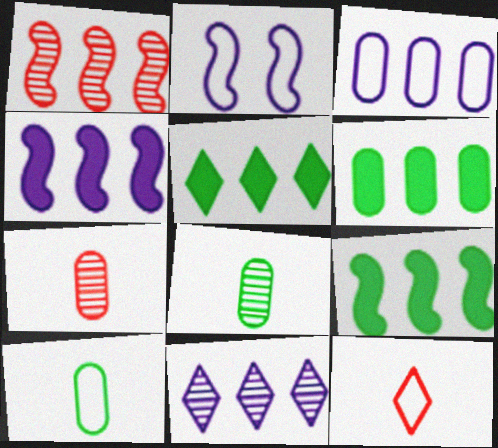[[1, 3, 5], 
[2, 5, 7], 
[3, 4, 11], 
[5, 6, 9]]